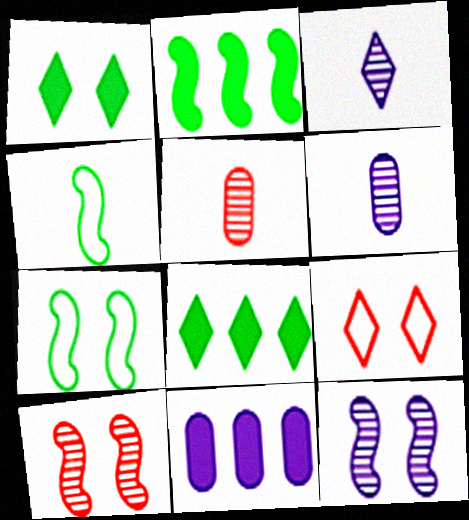[[2, 6, 9], 
[3, 8, 9]]